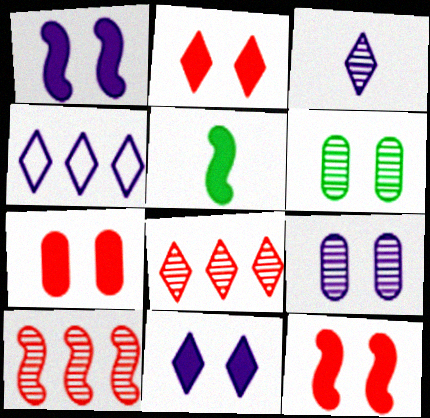[[2, 7, 12], 
[3, 4, 11], 
[3, 6, 10]]